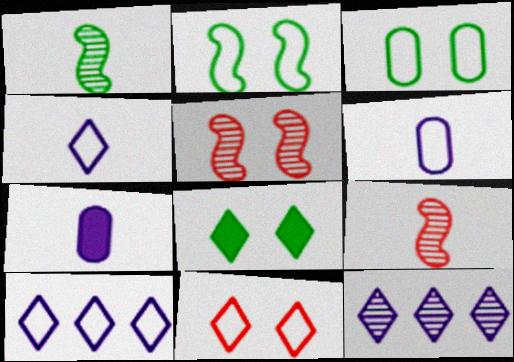[]